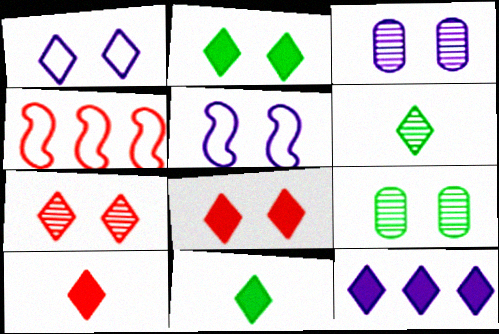[[1, 2, 7], 
[2, 10, 12], 
[3, 4, 11], 
[5, 8, 9], 
[8, 11, 12]]